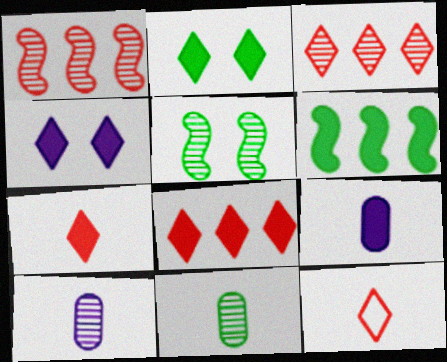[[3, 5, 10]]